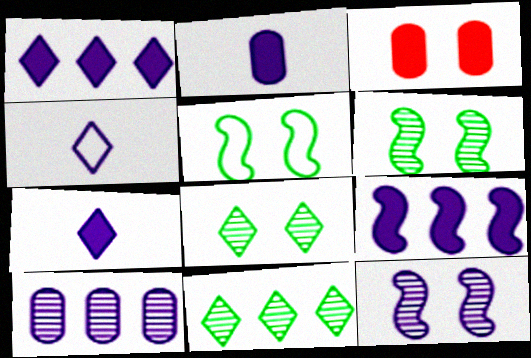[]